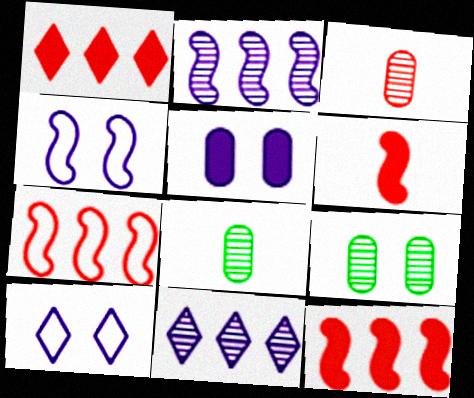[[1, 4, 8], 
[8, 10, 12]]